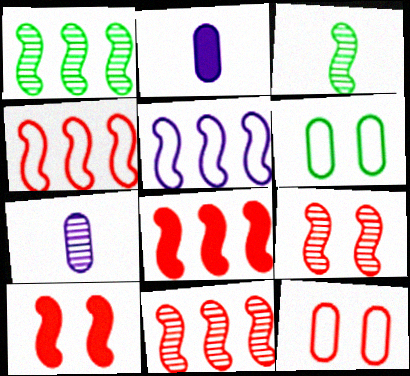[[1, 5, 8], 
[3, 5, 10], 
[4, 8, 11]]